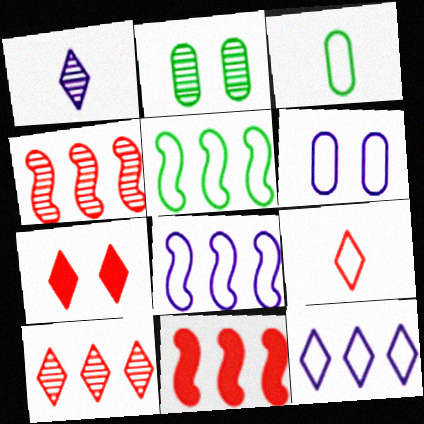[[1, 2, 4], 
[5, 6, 9], 
[7, 9, 10]]